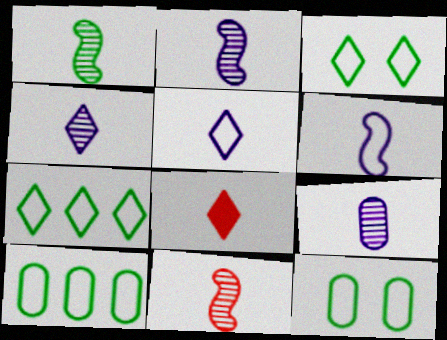[[1, 2, 11], 
[2, 4, 9]]